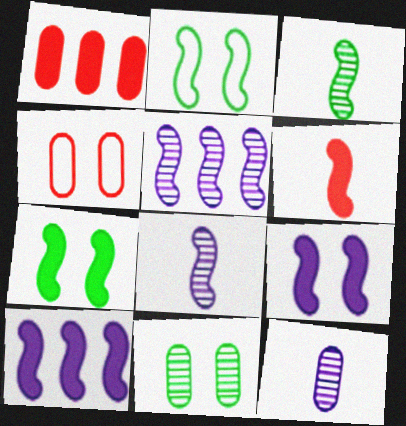[[2, 5, 6], 
[6, 7, 10]]